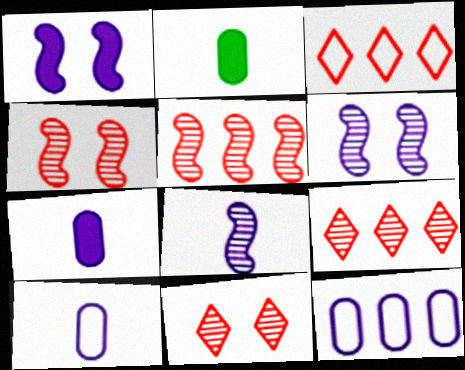[[2, 3, 6]]